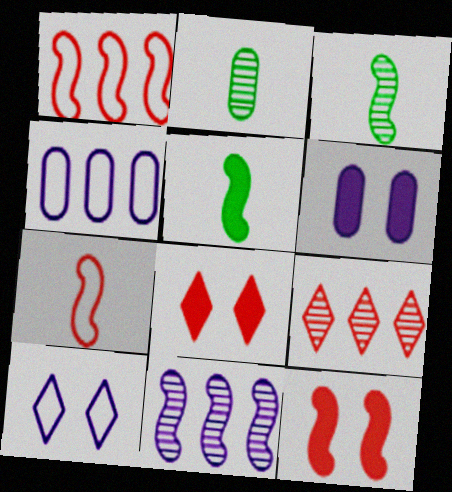[[3, 4, 8]]